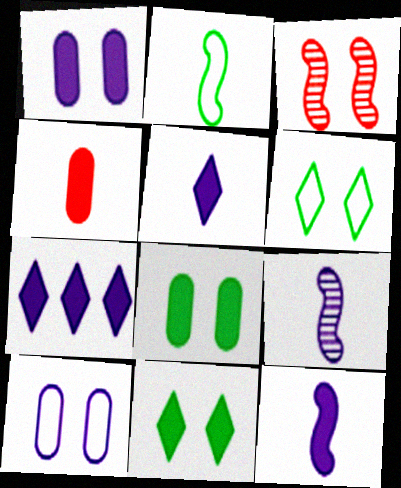[[1, 3, 6], 
[1, 7, 12], 
[3, 10, 11], 
[7, 9, 10]]